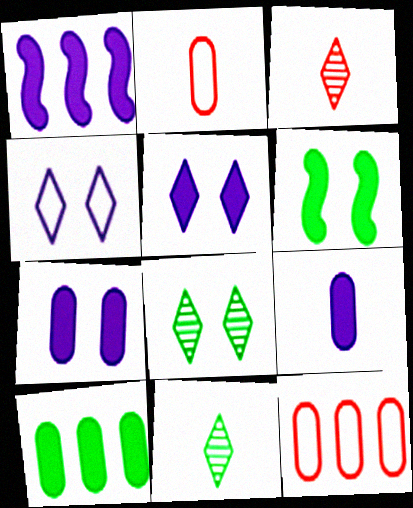[[1, 2, 8], 
[1, 5, 9]]